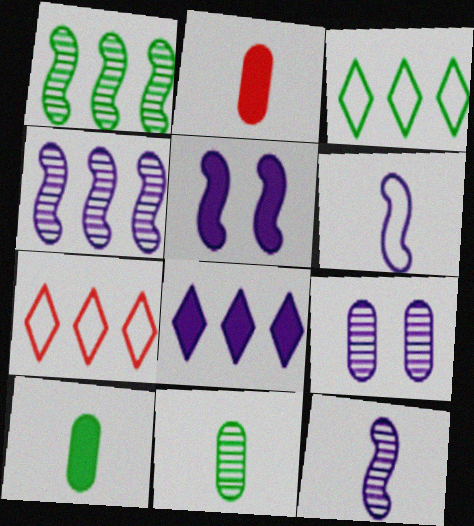[[4, 5, 6], 
[5, 7, 11], 
[6, 8, 9]]